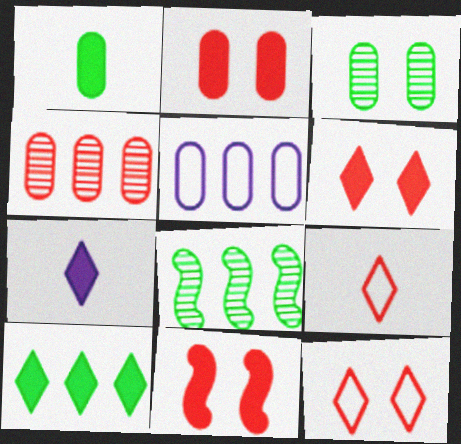[[2, 6, 11], 
[4, 9, 11], 
[6, 7, 10]]